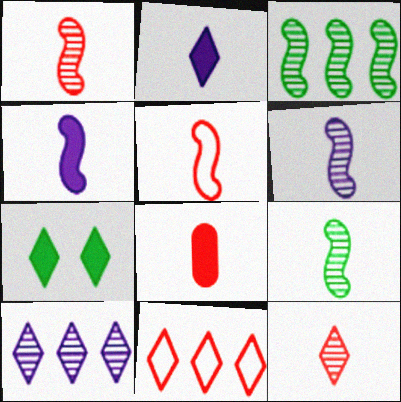[[1, 6, 9], 
[4, 5, 9], 
[5, 8, 12]]